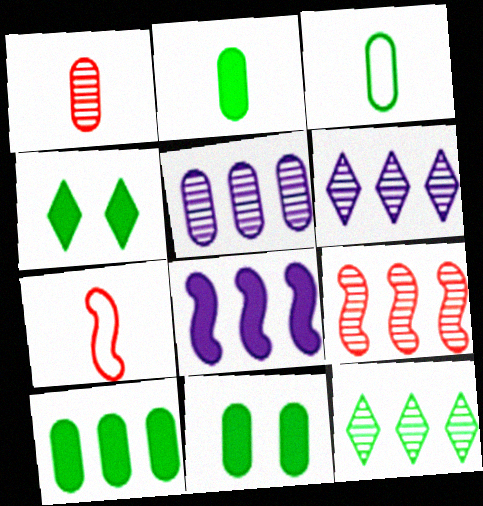[[2, 10, 11], 
[4, 5, 7], 
[5, 9, 12], 
[6, 7, 11]]